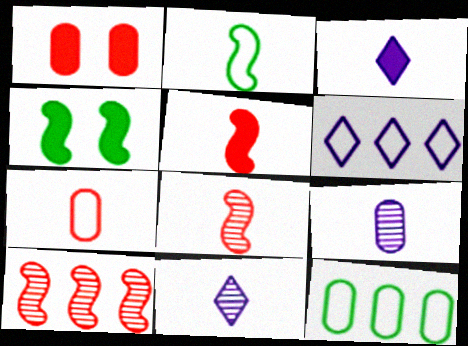[[1, 9, 12]]